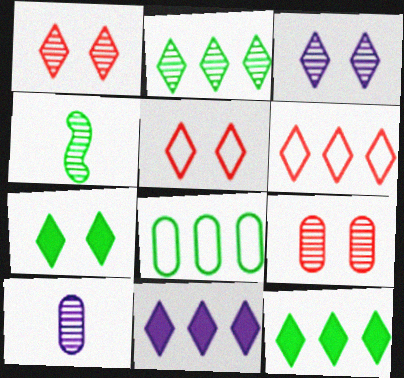[[2, 6, 11], 
[3, 5, 7], 
[4, 7, 8]]